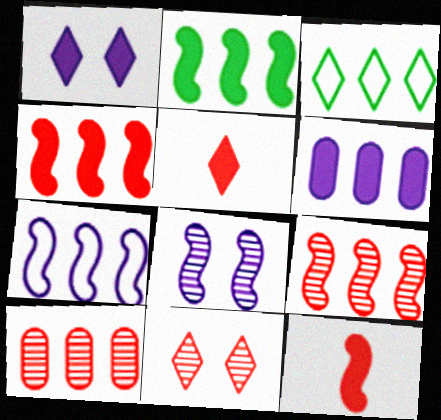[[2, 7, 9], 
[3, 6, 9]]